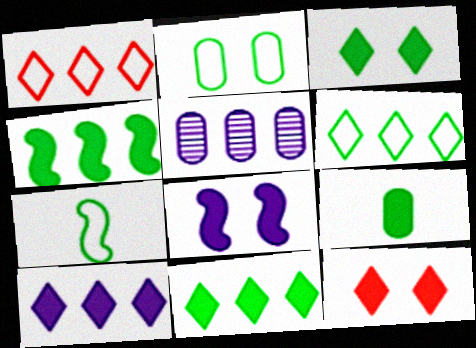[[1, 4, 5], 
[2, 6, 7], 
[3, 4, 9], 
[5, 7, 12]]